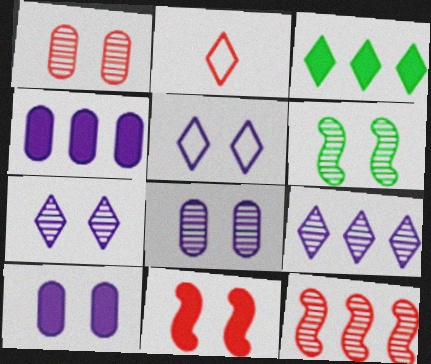[[1, 6, 7], 
[2, 3, 7], 
[2, 4, 6]]